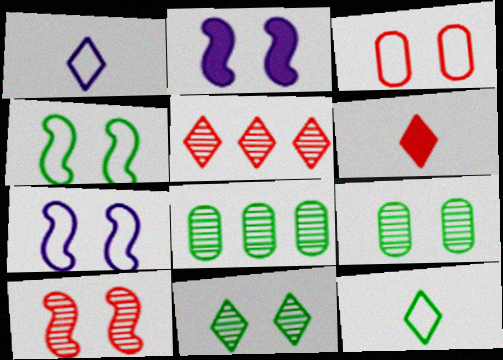[[2, 3, 11], 
[2, 4, 10], 
[6, 7, 8]]